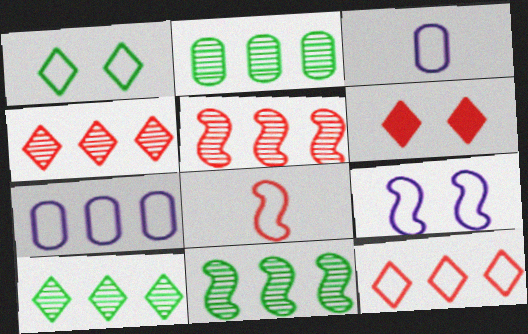[[1, 7, 8], 
[2, 10, 11], 
[3, 6, 11]]